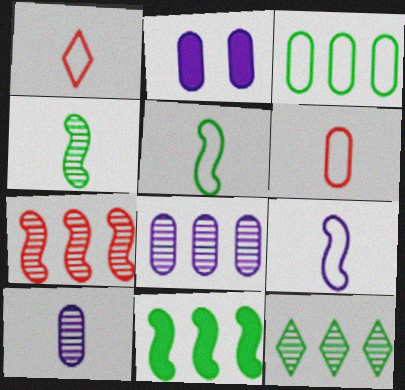[[3, 11, 12], 
[7, 8, 12]]